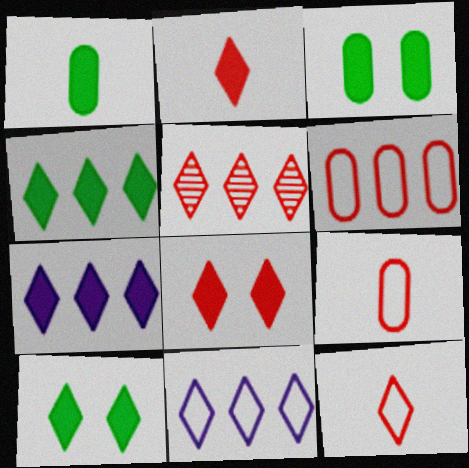[[2, 7, 10], 
[4, 5, 11], 
[5, 8, 12]]